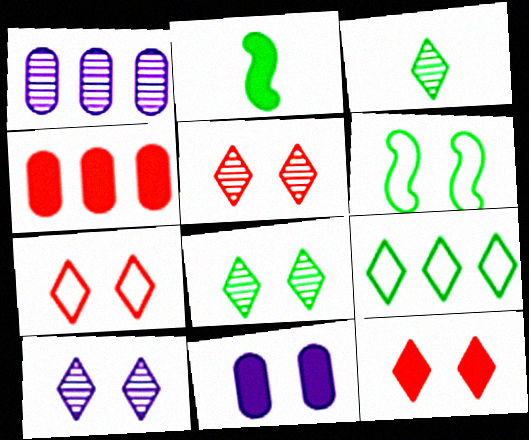[[1, 2, 7], 
[5, 6, 11], 
[5, 7, 12], 
[5, 8, 10]]